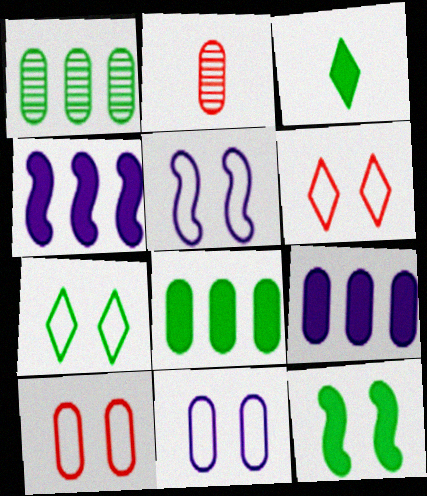[[2, 4, 7], 
[2, 8, 11], 
[3, 8, 12], 
[5, 7, 10]]